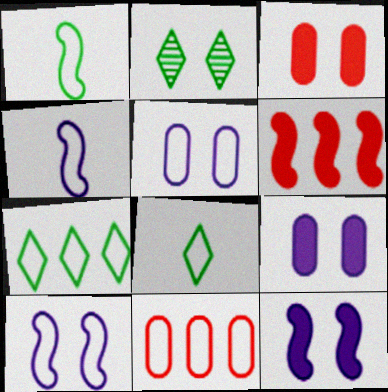[[2, 3, 10], 
[8, 10, 11]]